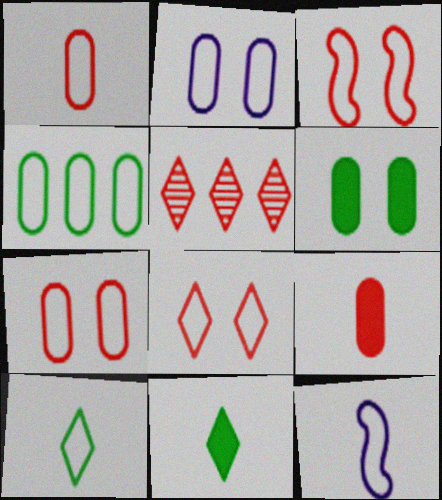[[1, 2, 4], 
[1, 10, 12], 
[3, 5, 9], 
[3, 7, 8], 
[4, 8, 12], 
[5, 6, 12]]